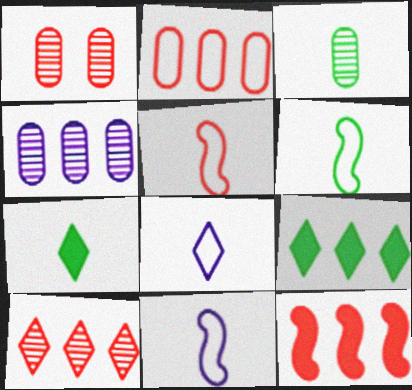[[1, 3, 4], 
[1, 9, 11], 
[2, 10, 12], 
[3, 6, 7], 
[5, 6, 11]]